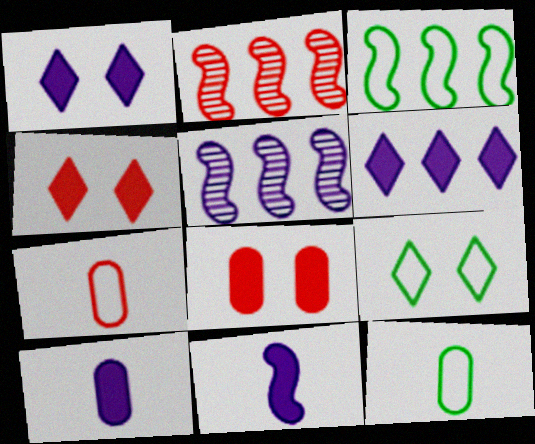[[1, 2, 12], 
[2, 4, 7], 
[2, 9, 10], 
[3, 9, 12], 
[4, 5, 12]]